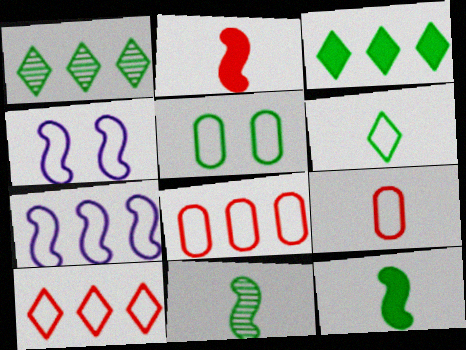[[1, 5, 12], 
[3, 5, 11], 
[4, 6, 8]]